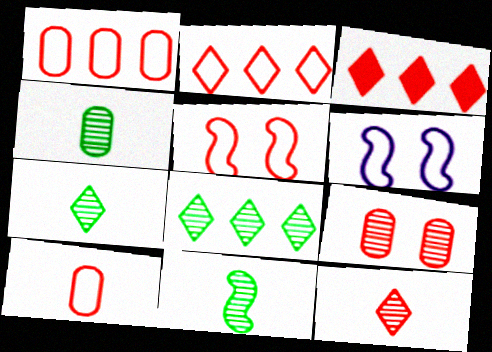[[2, 5, 10], 
[3, 4, 6], 
[4, 7, 11]]